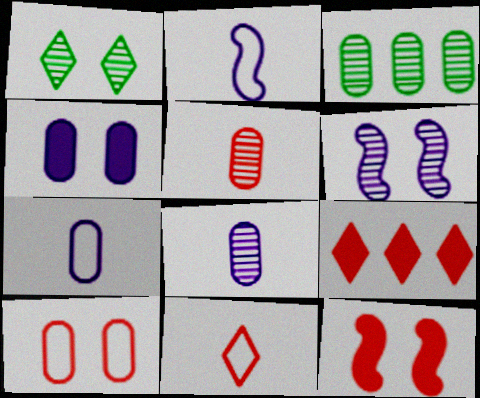[]